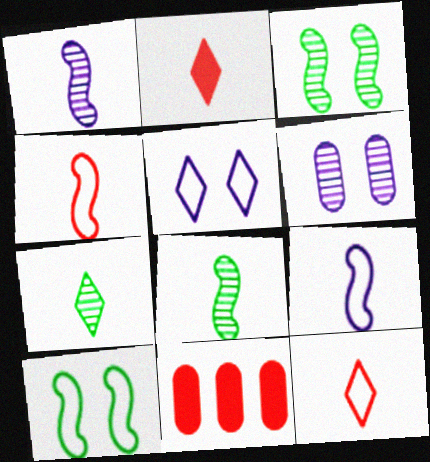[[5, 8, 11]]